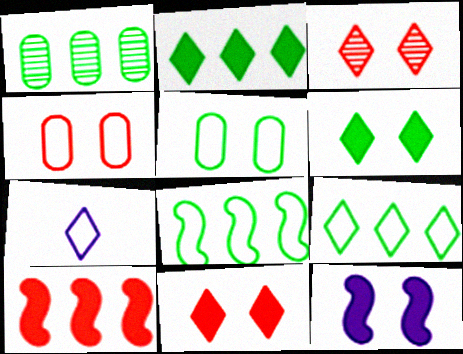[[1, 2, 8], 
[2, 3, 7], 
[3, 5, 12], 
[4, 7, 8]]